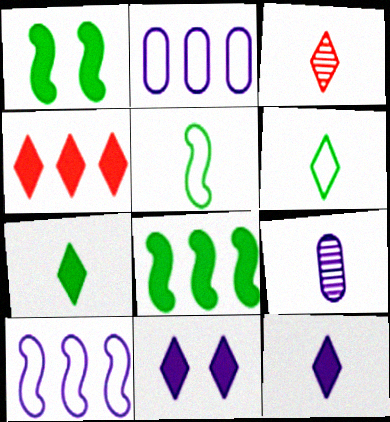[[1, 2, 3], 
[3, 6, 12], 
[4, 7, 11], 
[9, 10, 11]]